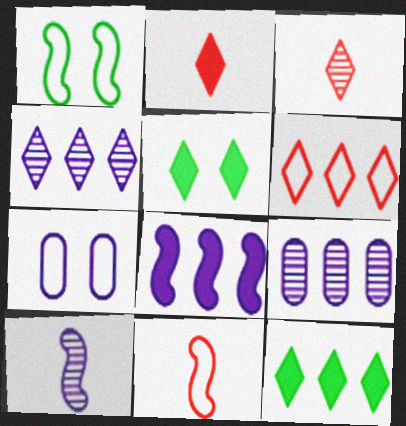[[1, 2, 9], 
[4, 6, 12], 
[5, 9, 11]]